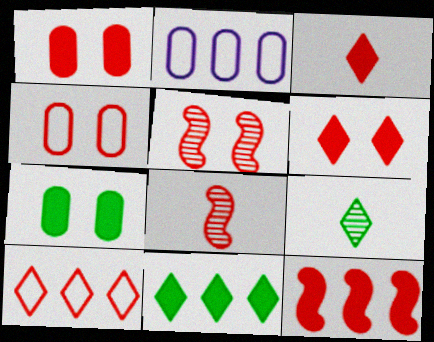[[1, 3, 12], 
[1, 8, 10], 
[4, 5, 6]]